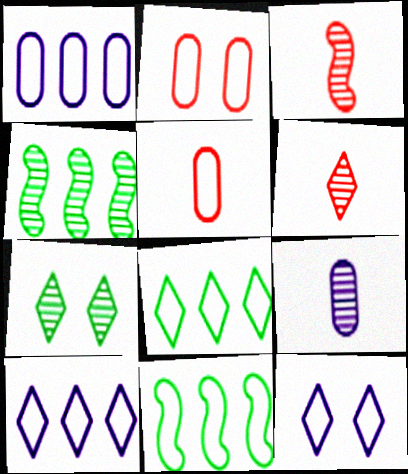[[5, 11, 12]]